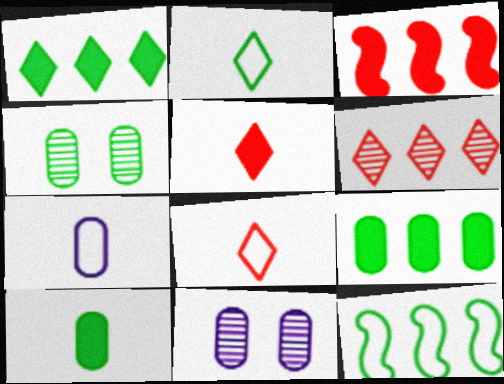[[2, 3, 11], 
[5, 11, 12]]